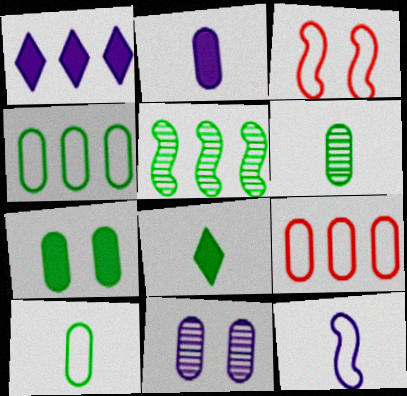[[1, 3, 6], 
[1, 5, 9], 
[1, 11, 12], 
[4, 6, 7]]